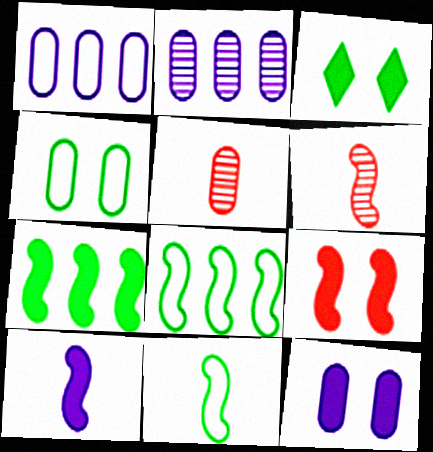[[1, 3, 6], 
[3, 9, 12], 
[6, 10, 11], 
[7, 9, 10]]